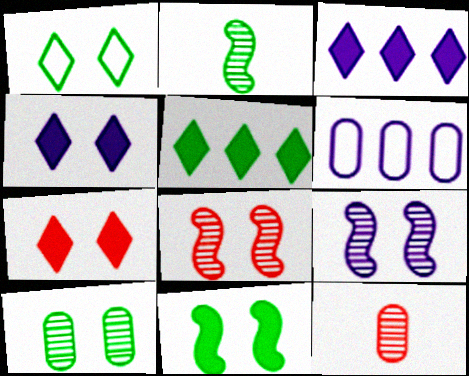[[1, 10, 11], 
[2, 6, 7]]